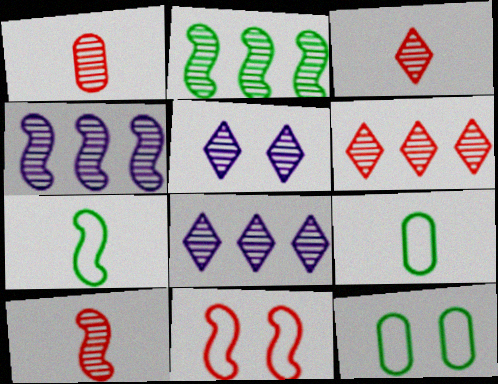[[1, 2, 5], 
[1, 3, 10]]